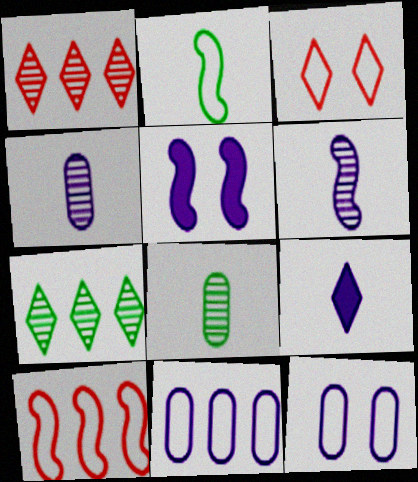[[2, 3, 11], 
[3, 7, 9]]